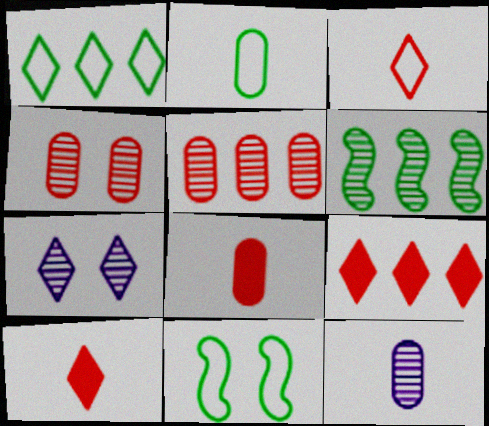[[1, 2, 11], 
[1, 7, 10], 
[2, 8, 12], 
[9, 11, 12]]